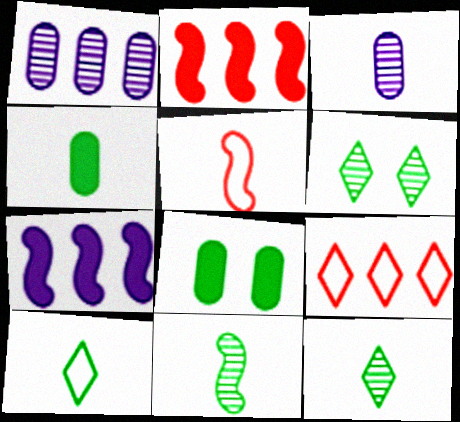[[4, 10, 11]]